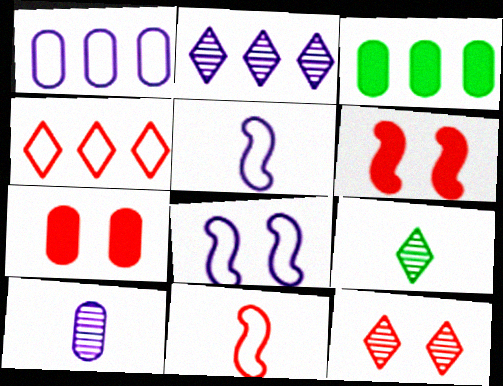[[1, 6, 9], 
[2, 9, 12], 
[3, 5, 12]]